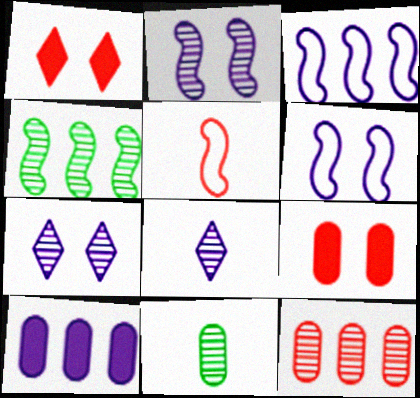[[1, 3, 11], 
[1, 5, 12], 
[6, 8, 10]]